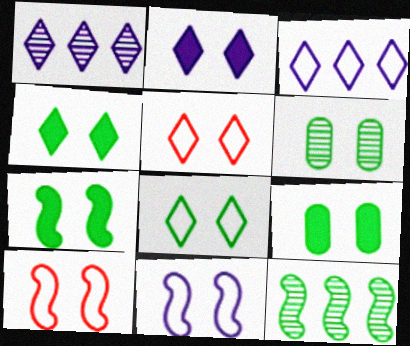[[2, 6, 10], 
[4, 7, 9], 
[6, 7, 8]]